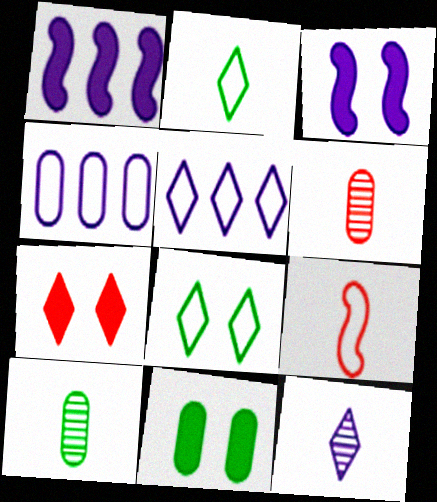[[1, 6, 8], 
[3, 4, 12], 
[3, 7, 11], 
[4, 6, 11], 
[4, 8, 9]]